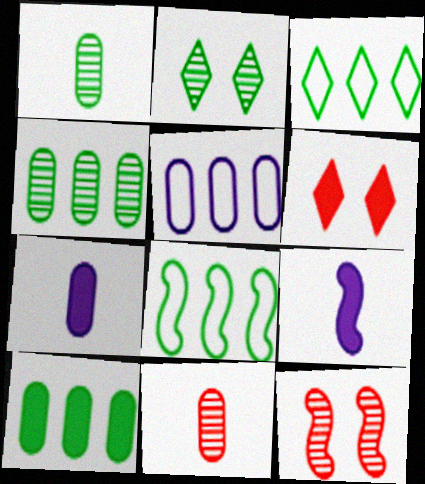[[3, 7, 12], 
[6, 9, 10], 
[8, 9, 12]]